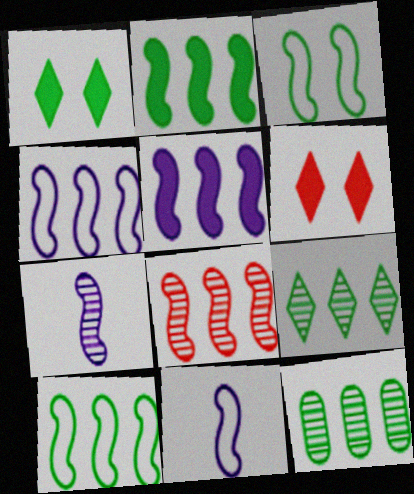[[2, 4, 8], 
[5, 8, 10], 
[6, 11, 12]]